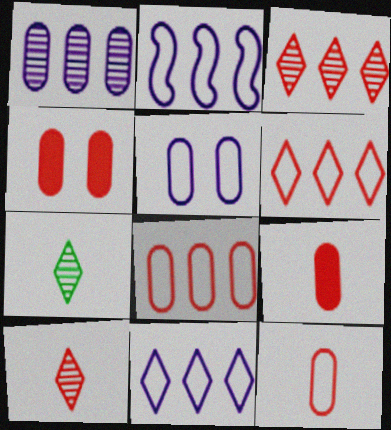[[2, 4, 7]]